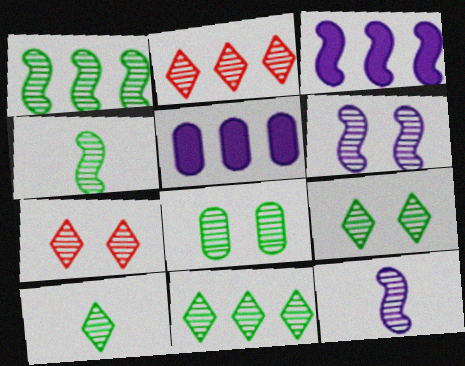[[1, 8, 10], 
[2, 8, 12], 
[4, 8, 11], 
[6, 7, 8], 
[9, 10, 11]]